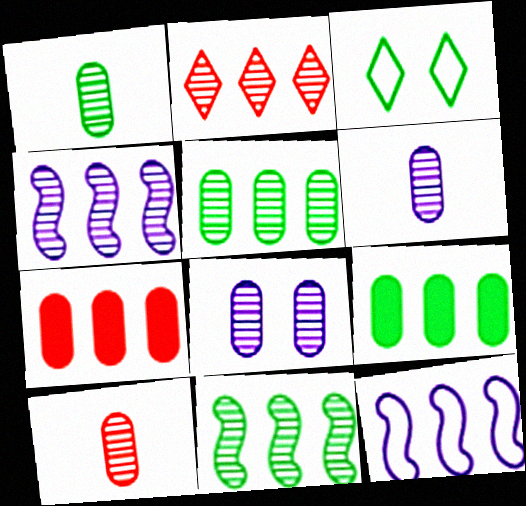[[1, 6, 10], 
[2, 4, 5], 
[2, 9, 12], 
[5, 8, 10]]